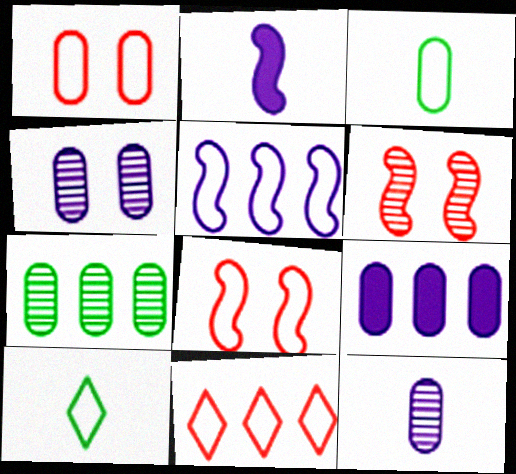[[1, 5, 10], 
[6, 9, 10]]